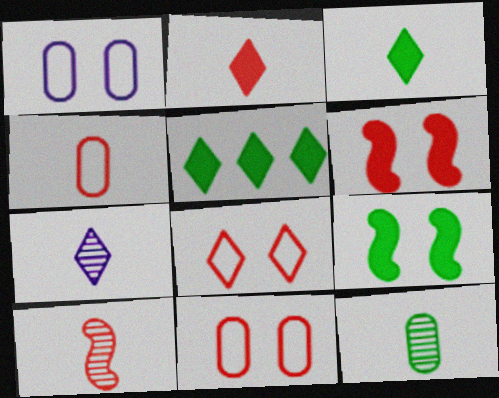[[1, 5, 10], 
[2, 4, 10], 
[5, 7, 8], 
[7, 10, 12]]